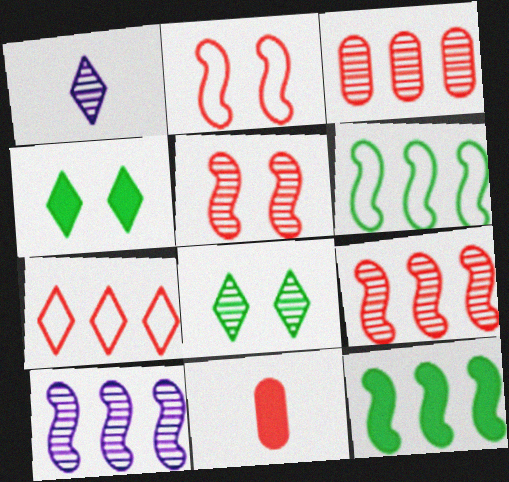[[1, 4, 7], 
[5, 7, 11]]